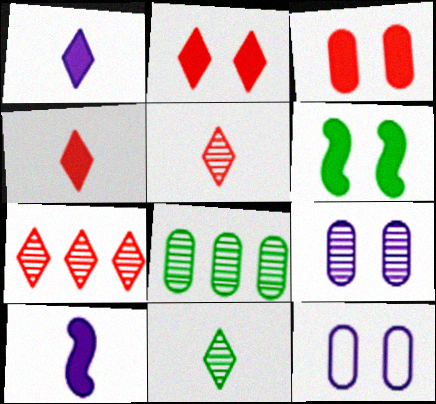[]